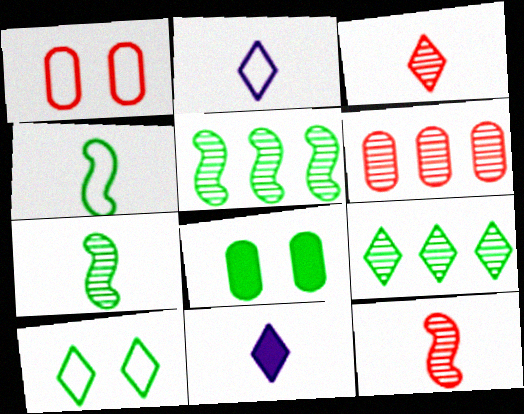[[1, 5, 11], 
[4, 8, 9]]